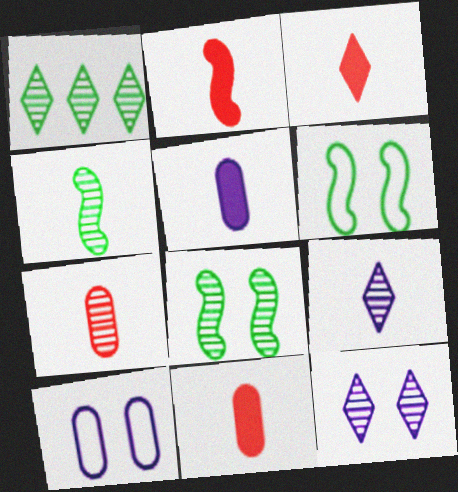[[1, 2, 10], 
[2, 3, 11], 
[4, 7, 9]]